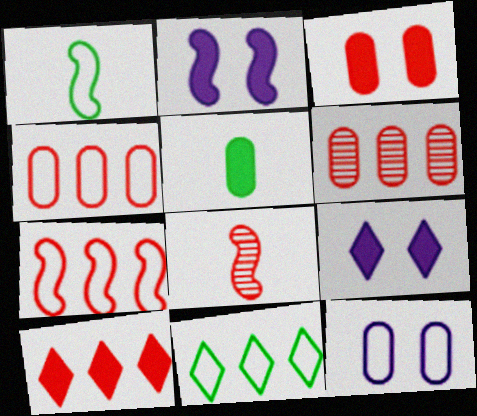[[1, 6, 9], 
[2, 5, 10], 
[5, 6, 12], 
[6, 7, 10]]